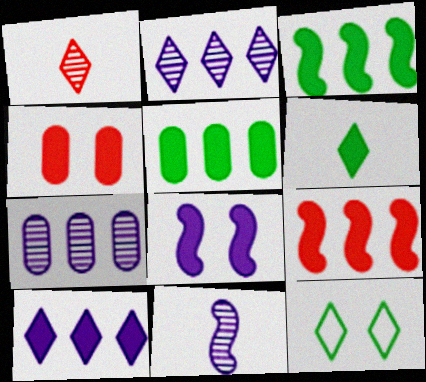[[1, 10, 12], 
[5, 9, 10]]